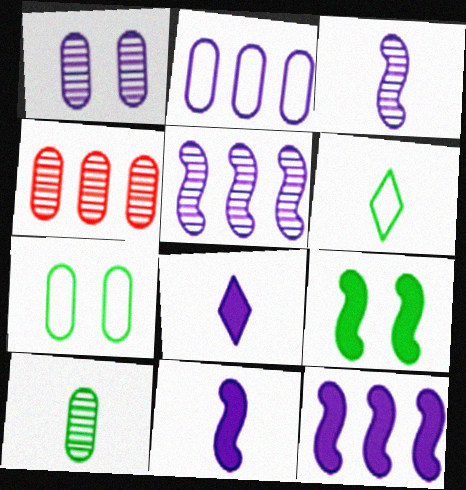[[1, 4, 10]]